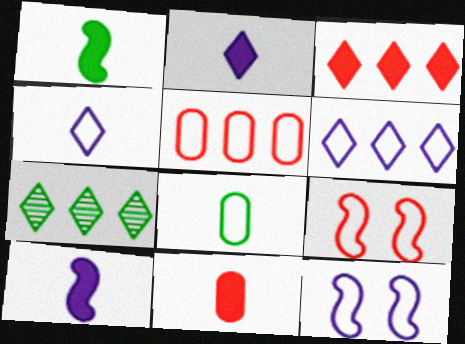[[1, 2, 11], 
[3, 6, 7], 
[6, 8, 9], 
[7, 11, 12]]